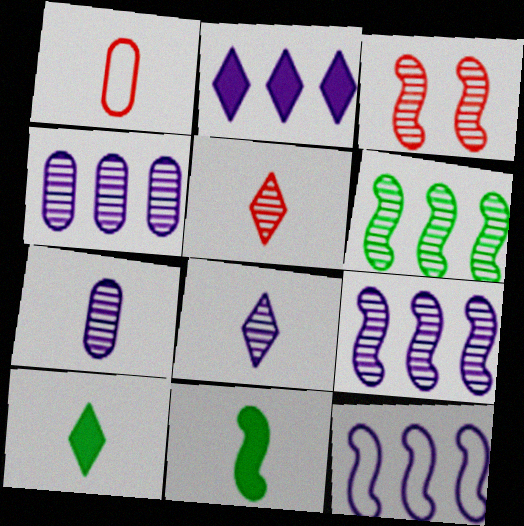[[1, 8, 11], 
[2, 4, 12], 
[3, 11, 12]]